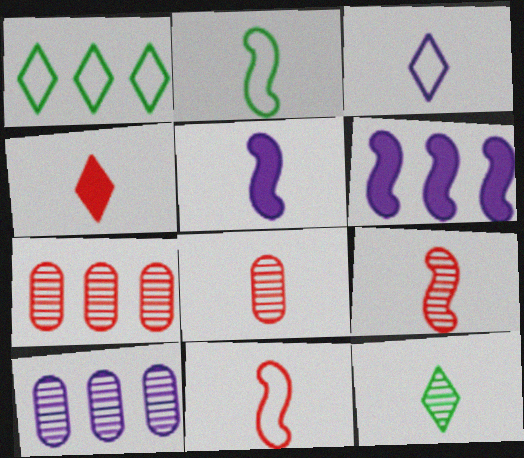[[1, 6, 7], 
[2, 5, 9], 
[3, 4, 12], 
[4, 8, 11]]